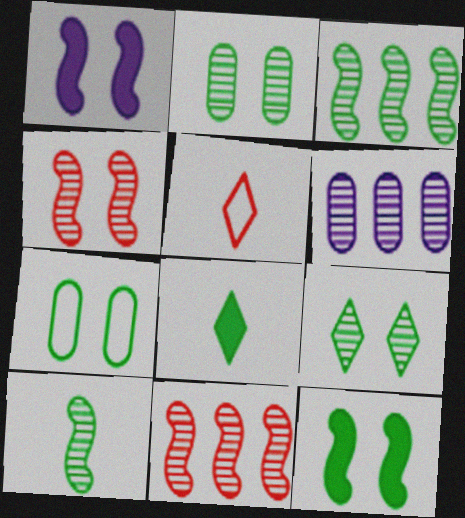[[3, 7, 8], 
[5, 6, 12], 
[7, 9, 12]]